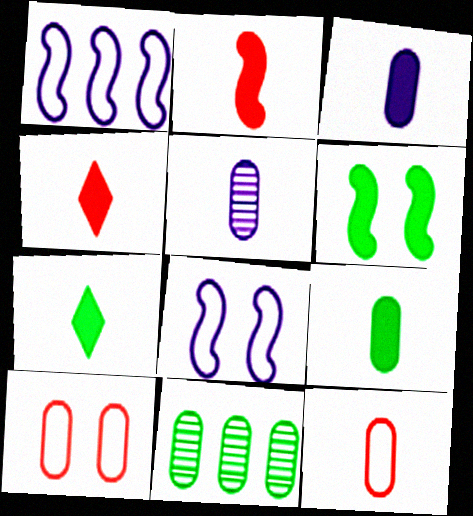[[2, 3, 7], 
[3, 10, 11], 
[4, 8, 11], 
[5, 9, 12]]